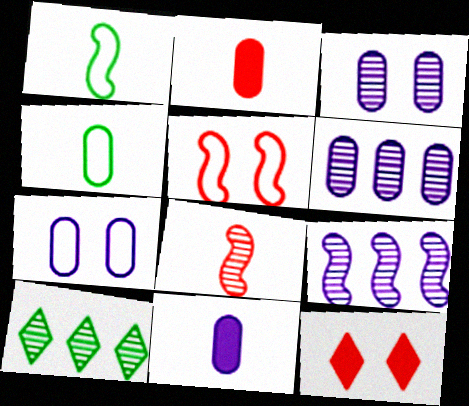[[1, 6, 12], 
[3, 8, 10], 
[4, 9, 12], 
[5, 10, 11], 
[6, 7, 11]]